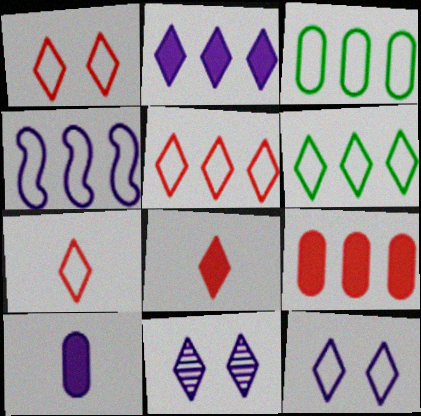[[1, 5, 7], 
[3, 4, 5], 
[4, 10, 11], 
[6, 7, 12], 
[6, 8, 11]]